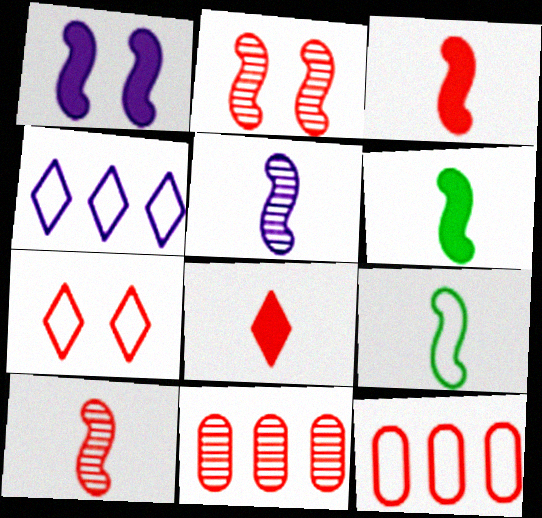[[2, 8, 12], 
[3, 5, 9], 
[3, 7, 11]]